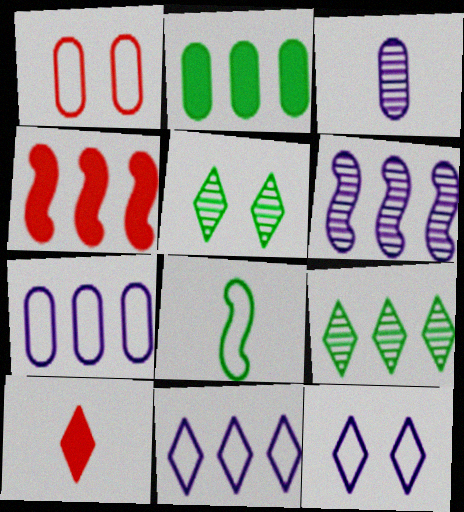[[1, 2, 3], 
[1, 8, 11], 
[2, 5, 8], 
[3, 8, 10], 
[4, 7, 9], 
[5, 10, 11], 
[9, 10, 12]]